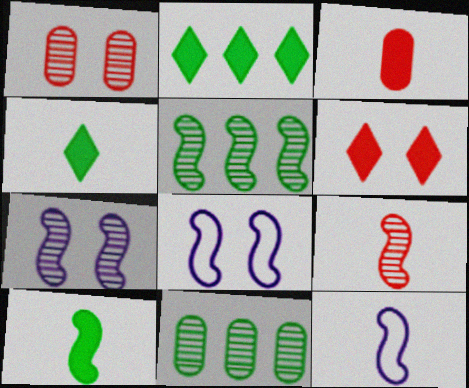[[1, 2, 12], 
[5, 7, 9], 
[6, 11, 12], 
[9, 10, 12]]